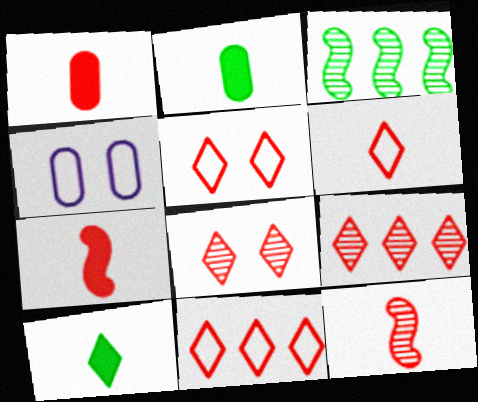[[1, 6, 12], 
[5, 6, 11]]